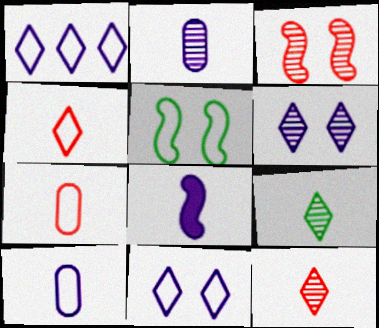[[1, 5, 7], 
[7, 8, 9]]